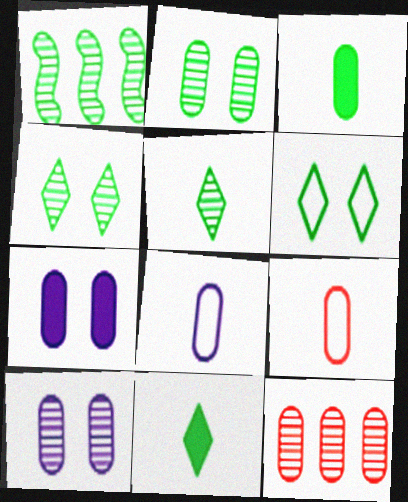[[1, 2, 5], 
[1, 3, 6]]